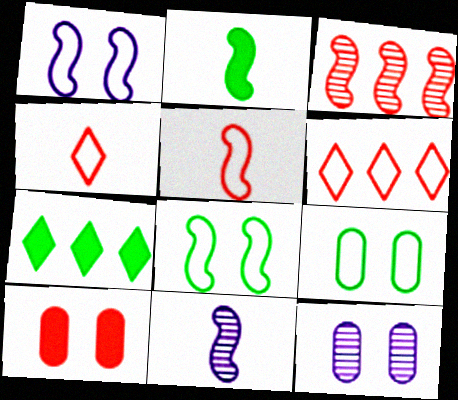[[1, 2, 3], 
[2, 5, 11], 
[2, 6, 12], 
[3, 4, 10], 
[5, 7, 12], 
[9, 10, 12]]